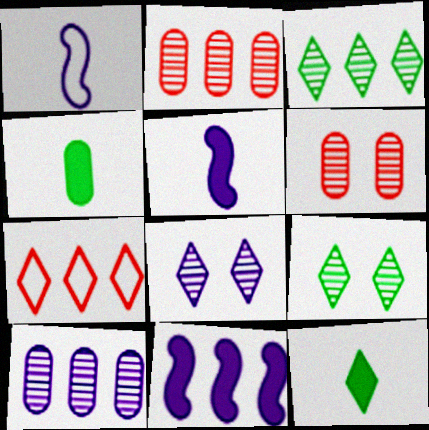[[7, 8, 12]]